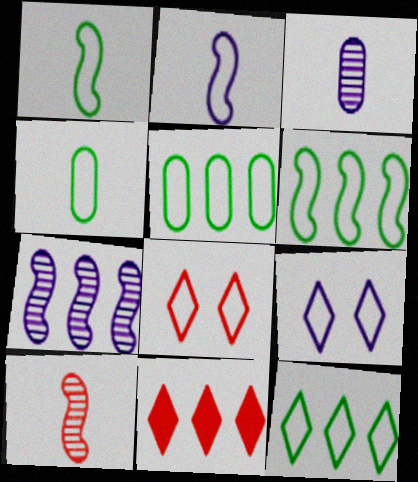[[2, 5, 8], 
[5, 6, 12], 
[5, 7, 11]]